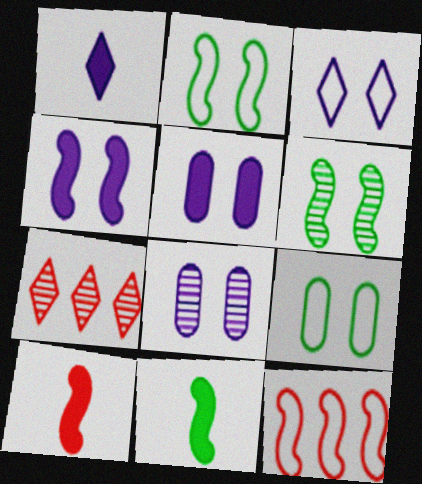[[3, 4, 8]]